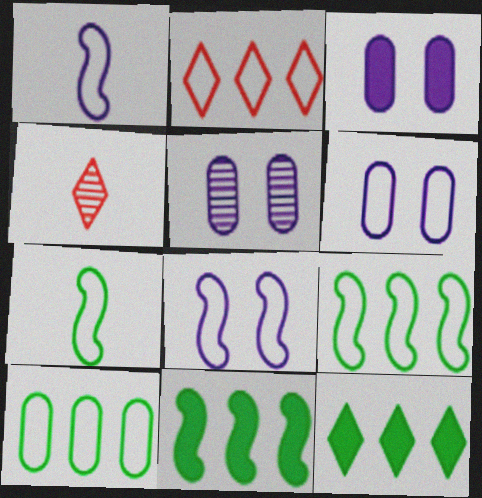[[2, 6, 7], 
[3, 4, 9], 
[3, 5, 6], 
[4, 6, 11]]